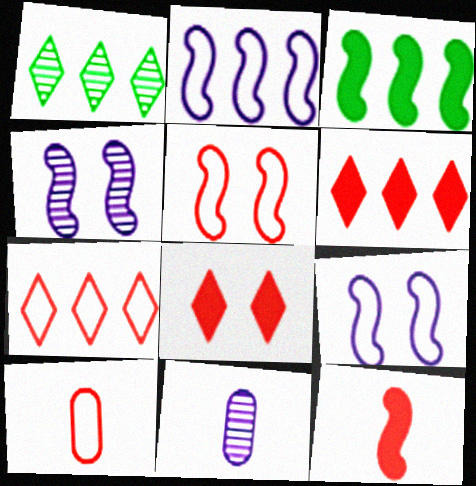[[5, 7, 10]]